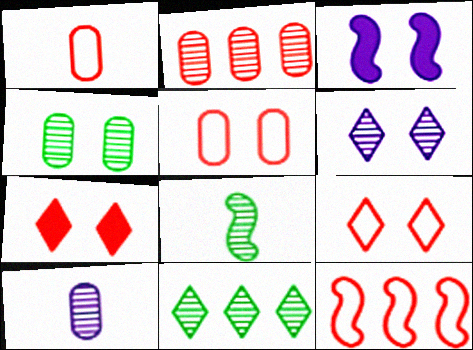[[1, 3, 11], 
[1, 9, 12], 
[2, 4, 10], 
[2, 6, 8], 
[3, 4, 9], 
[3, 8, 12], 
[4, 8, 11]]